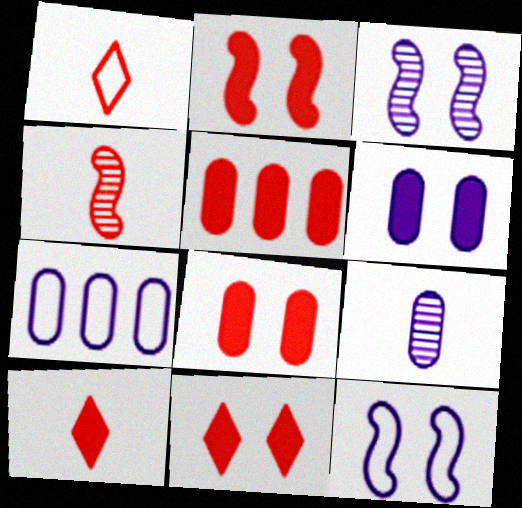[[2, 5, 10], 
[2, 8, 11], 
[6, 7, 9]]